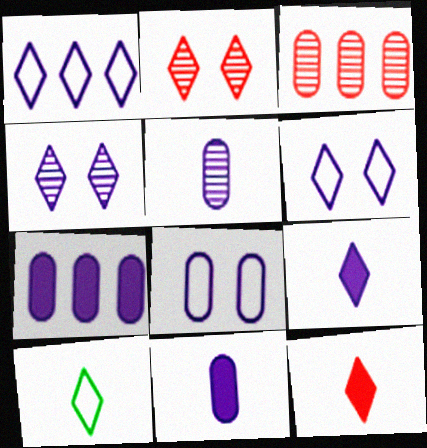[[1, 4, 9], 
[5, 7, 8]]